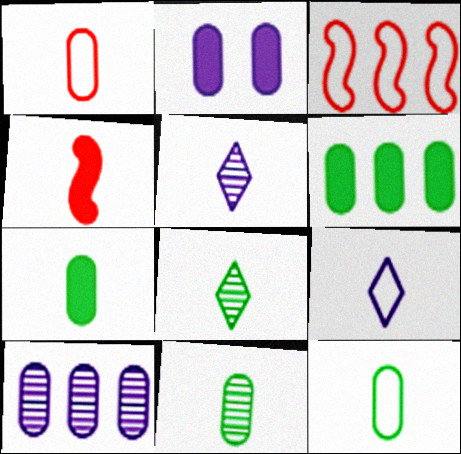[[2, 3, 8], 
[4, 5, 12], 
[4, 9, 11], 
[7, 11, 12]]